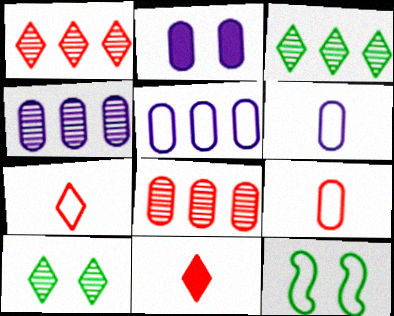[[2, 4, 6], 
[4, 11, 12], 
[5, 7, 12]]